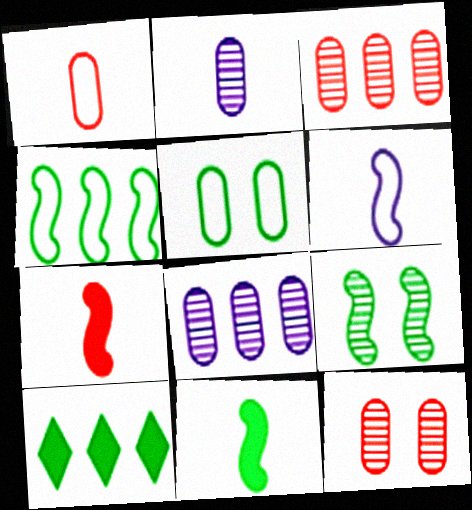[[4, 9, 11], 
[6, 10, 12]]